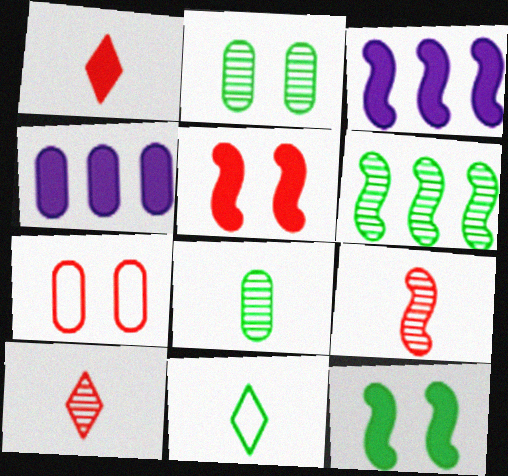[[1, 4, 12], 
[4, 7, 8]]